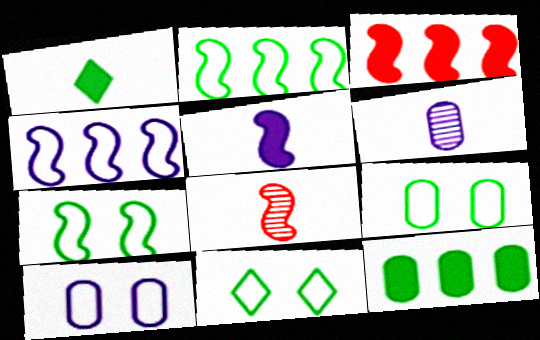[[3, 6, 11], 
[7, 9, 11]]